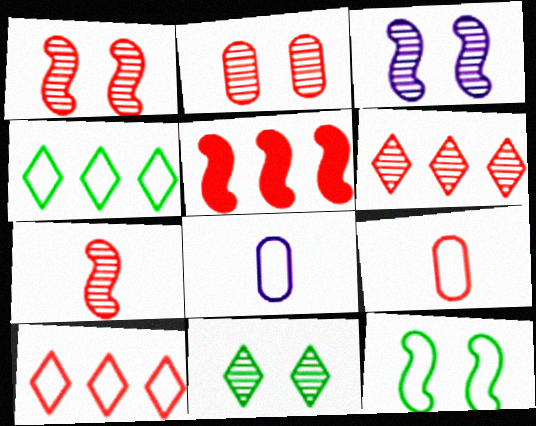[[2, 3, 11], 
[2, 6, 7], 
[5, 8, 11], 
[8, 10, 12]]